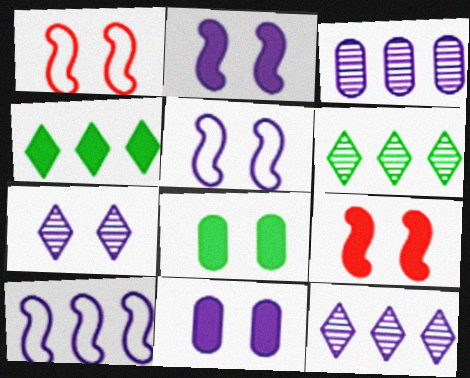[[1, 7, 8], 
[5, 7, 11]]